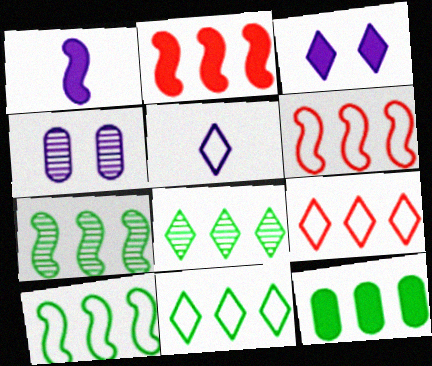[[7, 11, 12], 
[8, 10, 12]]